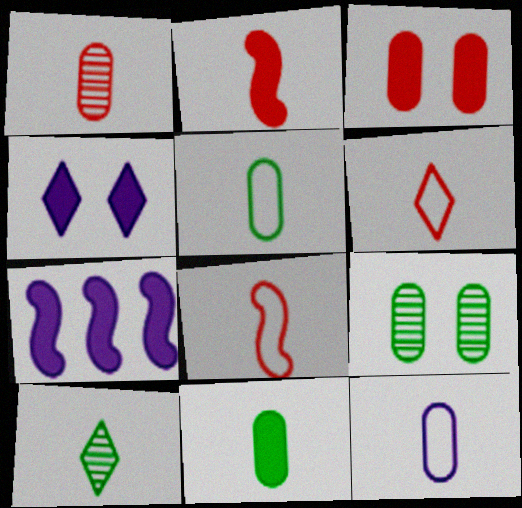[[1, 2, 6], 
[1, 11, 12], 
[2, 10, 12], 
[6, 7, 9]]